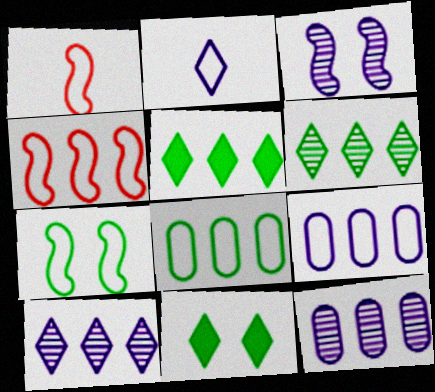[[1, 11, 12], 
[4, 5, 12]]